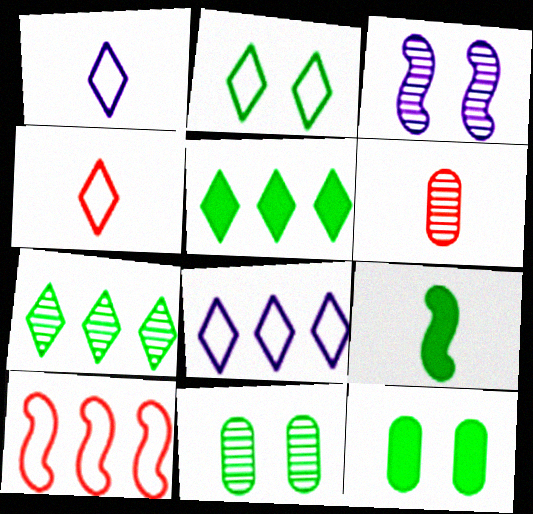[[1, 6, 9], 
[2, 4, 8], 
[3, 6, 7], 
[3, 9, 10], 
[5, 9, 12]]